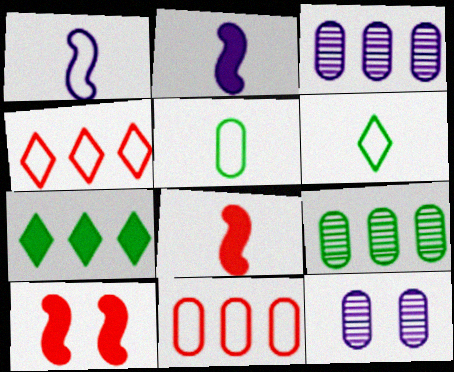[[3, 6, 10]]